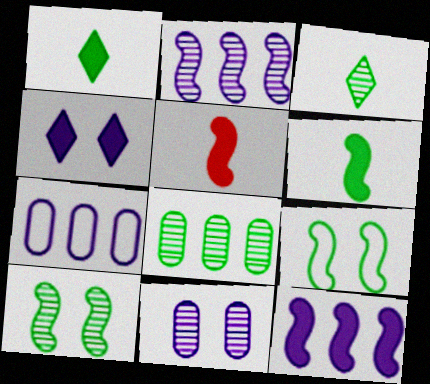[[1, 8, 9], 
[2, 5, 9], 
[3, 8, 10]]